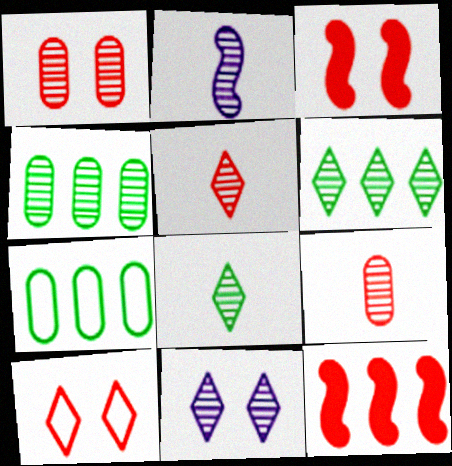[[1, 2, 6], 
[1, 3, 10], 
[2, 8, 9], 
[5, 6, 11], 
[9, 10, 12]]